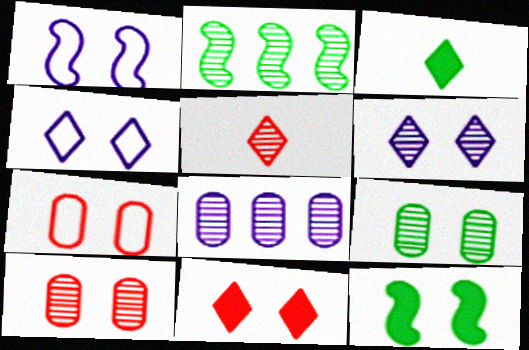[[1, 9, 11], 
[4, 10, 12], 
[6, 7, 12]]